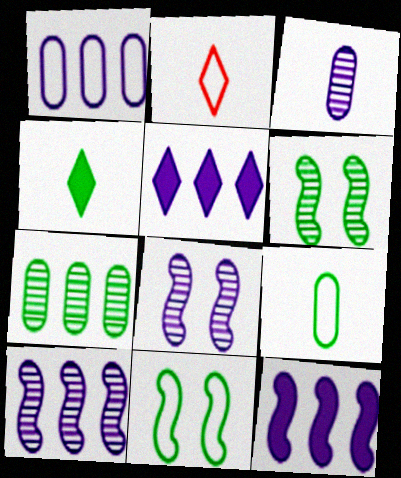[[1, 2, 11], 
[1, 5, 10], 
[4, 7, 11]]